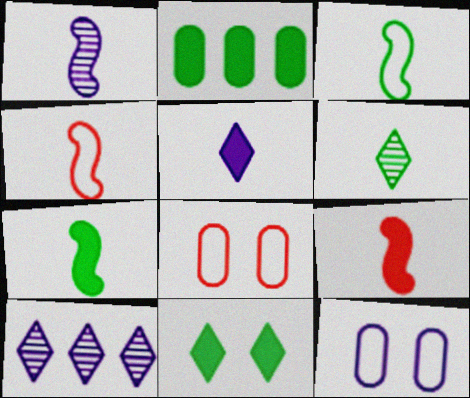[[1, 3, 9], 
[1, 4, 7], 
[2, 7, 11], 
[7, 8, 10]]